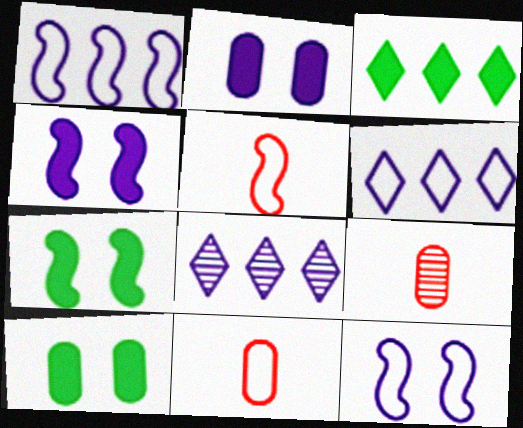[[3, 9, 12], 
[5, 8, 10], 
[6, 7, 9], 
[7, 8, 11]]